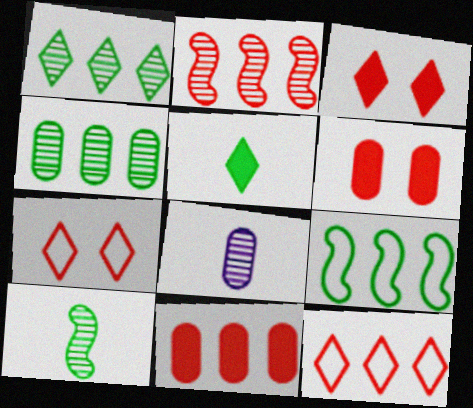[[2, 11, 12], 
[3, 8, 9]]